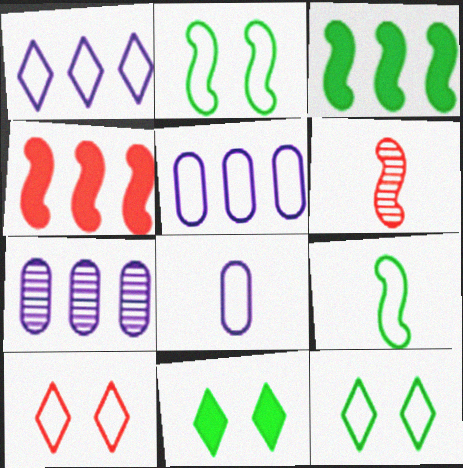[[5, 6, 11], 
[5, 9, 10]]